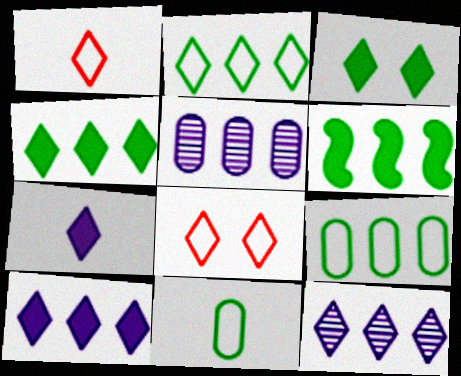[[1, 3, 12]]